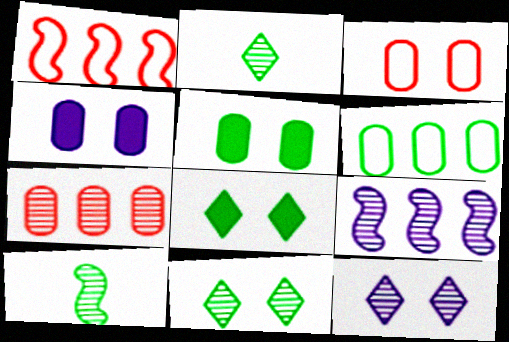[[1, 2, 4], 
[6, 8, 10], 
[7, 10, 12]]